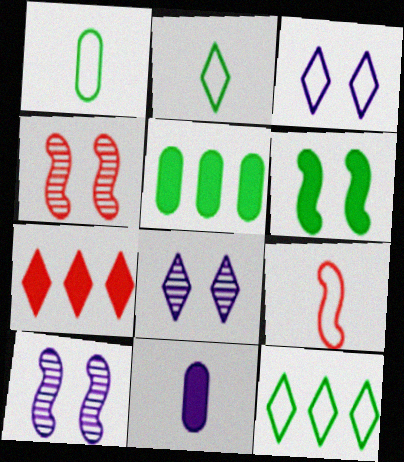[[1, 7, 10], 
[2, 7, 8], 
[4, 11, 12], 
[5, 8, 9], 
[6, 7, 11]]